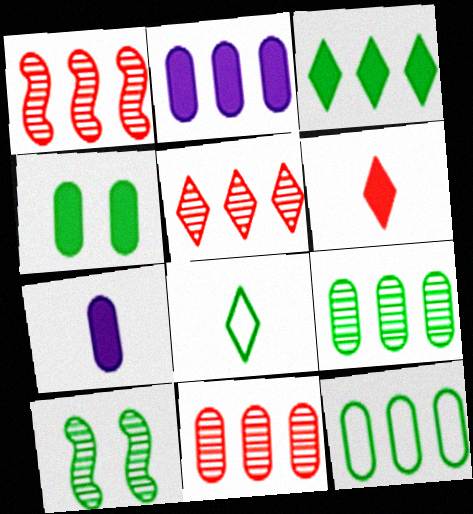[[1, 5, 11], 
[2, 11, 12]]